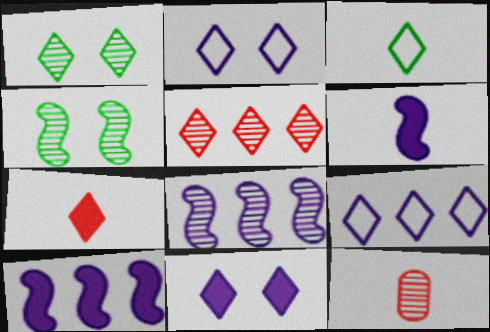[[1, 7, 9], 
[1, 8, 12], 
[3, 5, 11], 
[3, 6, 12]]